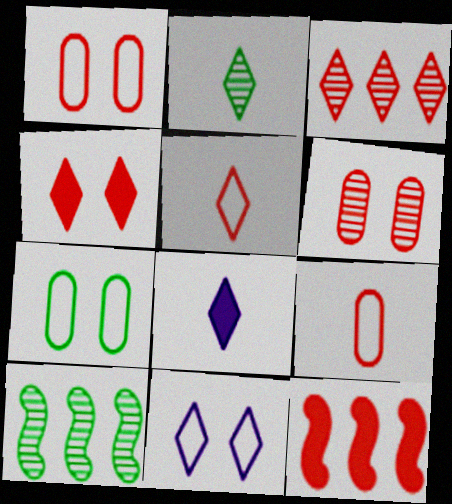[[1, 8, 10], 
[2, 5, 8], 
[3, 4, 5], 
[5, 6, 12]]